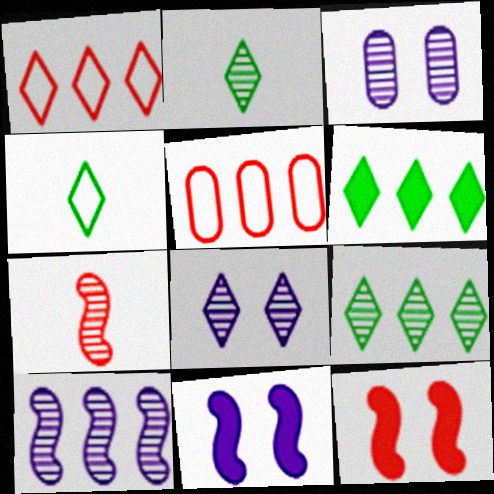[[2, 5, 11], 
[3, 7, 9], 
[5, 6, 10]]